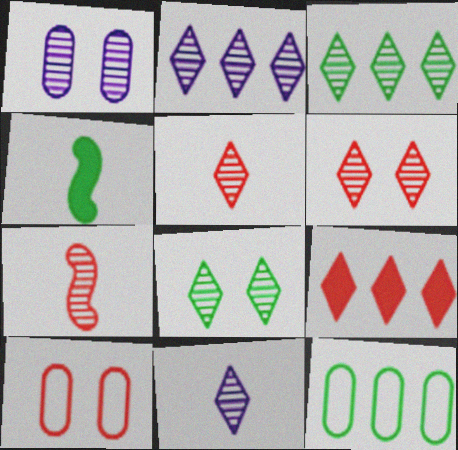[[1, 3, 7], 
[2, 4, 10], 
[2, 5, 8], 
[3, 6, 11], 
[4, 8, 12], 
[7, 9, 10]]